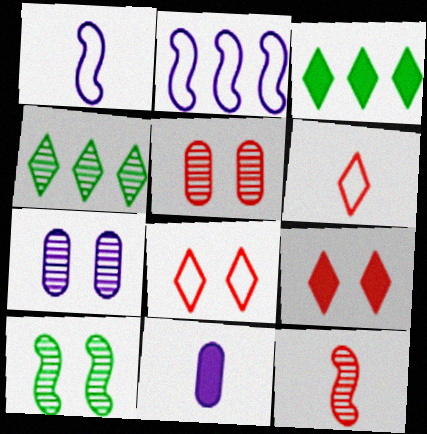[[1, 3, 5], 
[4, 7, 12]]